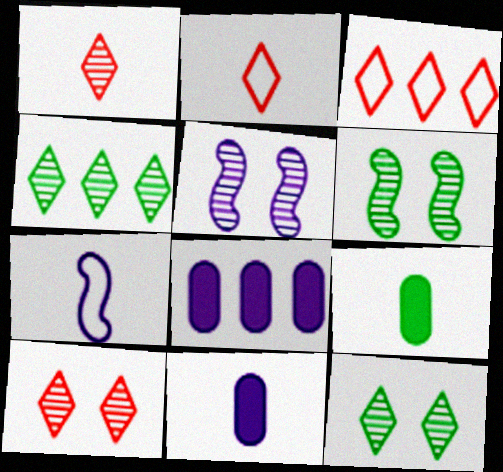[[1, 7, 9], 
[2, 6, 8], 
[3, 5, 9], 
[3, 6, 11]]